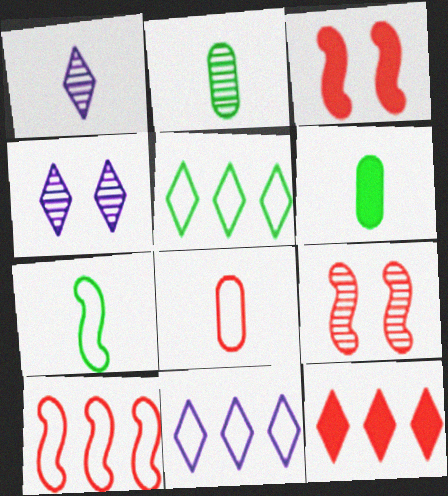[[2, 3, 11], 
[4, 6, 10], 
[6, 9, 11], 
[8, 9, 12]]